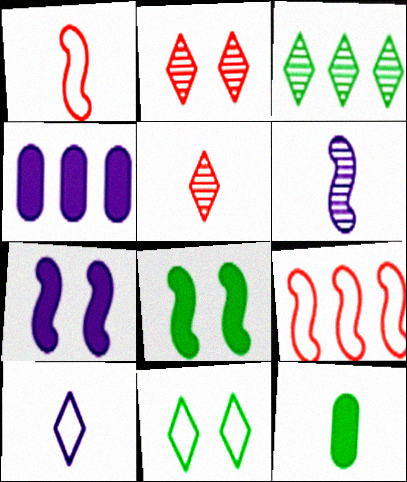[[3, 4, 9], 
[6, 8, 9]]